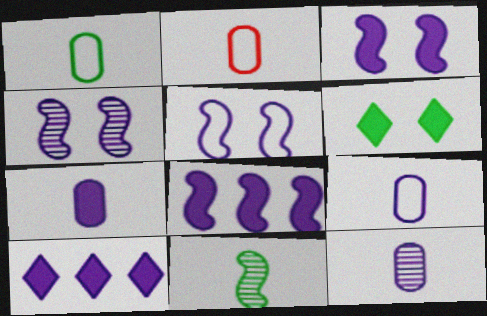[[1, 2, 9], 
[3, 4, 5], 
[3, 7, 10], 
[4, 9, 10], 
[5, 10, 12], 
[7, 9, 12]]